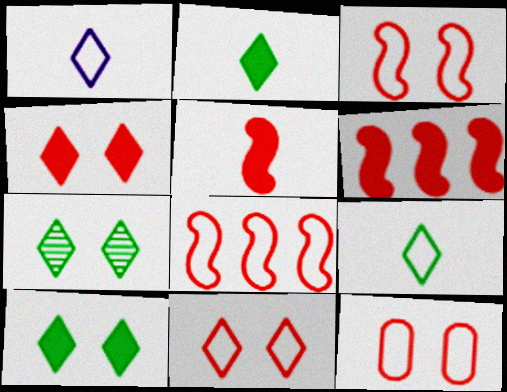[[3, 11, 12]]